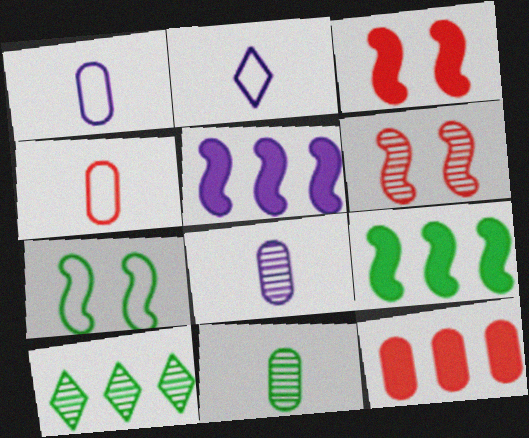[[1, 3, 10], 
[6, 8, 10]]